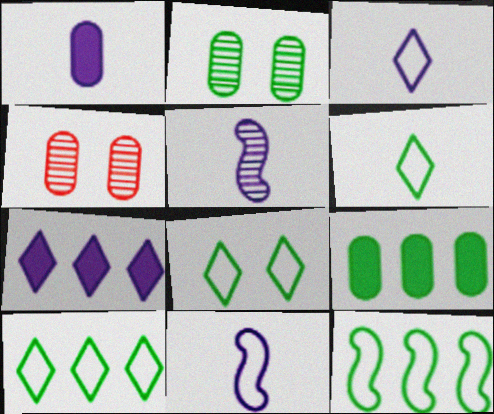[[1, 3, 5], 
[6, 8, 10]]